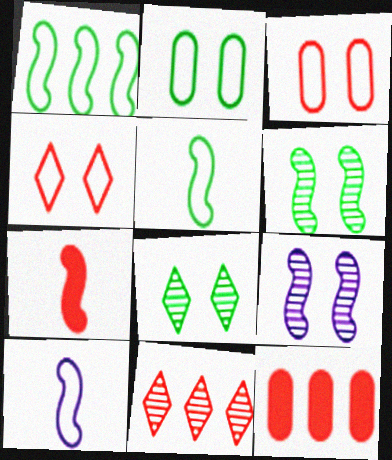[[1, 7, 9], 
[3, 7, 11], 
[8, 10, 12]]